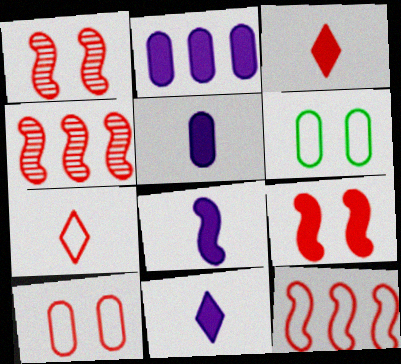[[3, 4, 10], 
[4, 6, 11], 
[5, 8, 11], 
[7, 10, 12]]